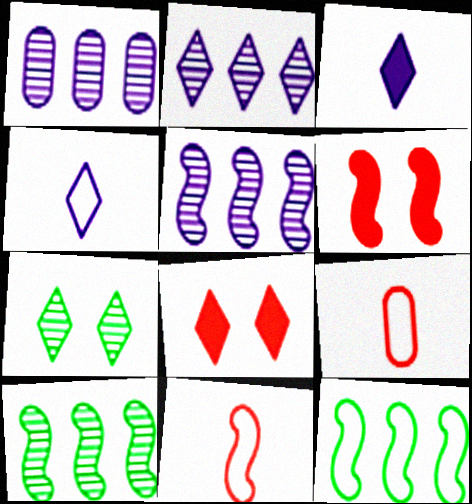[[1, 2, 5]]